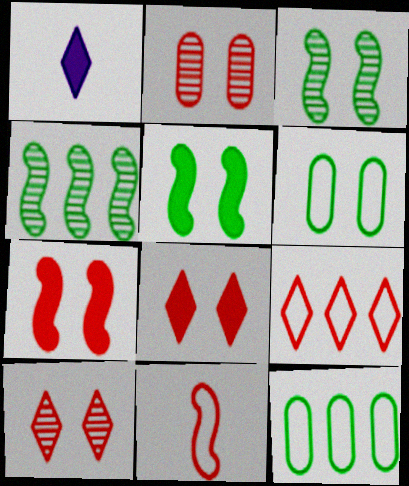[]